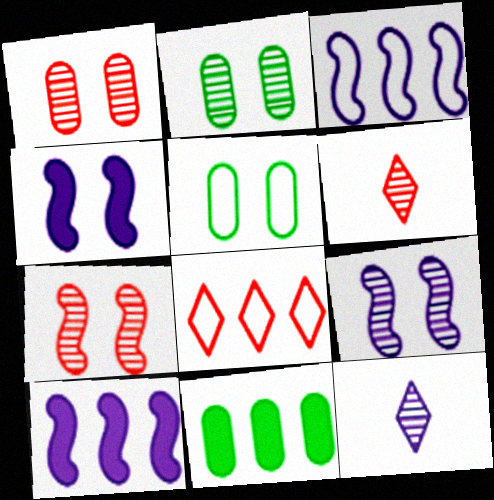[[5, 6, 10]]